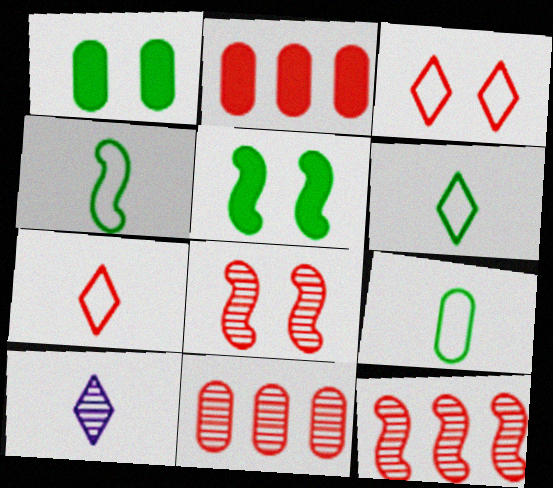[[2, 7, 8], 
[4, 6, 9]]